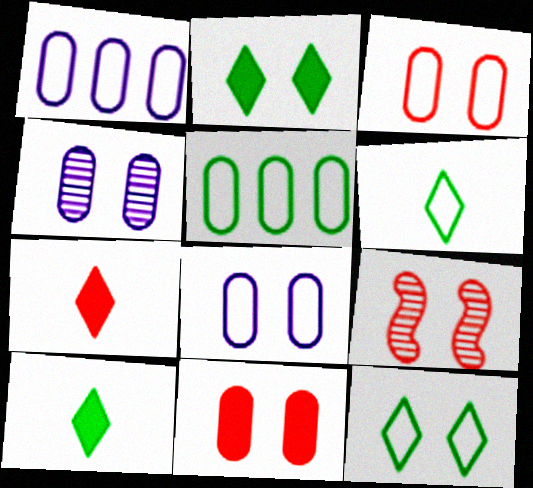[[1, 9, 10], 
[2, 8, 9]]